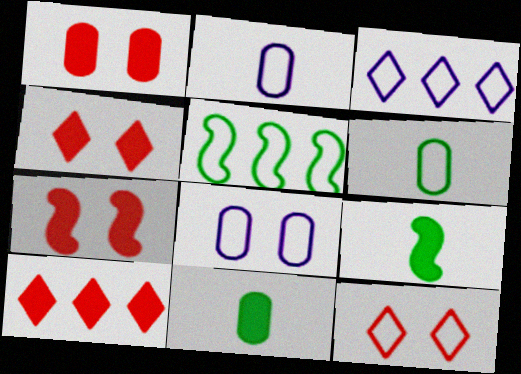[[1, 4, 7], 
[2, 5, 12]]